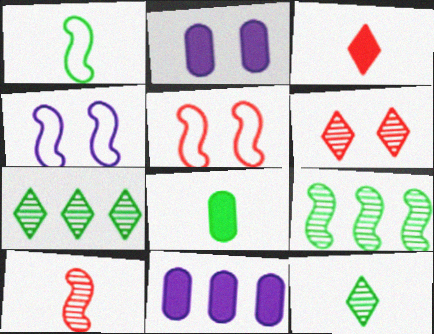[[1, 6, 11], 
[1, 8, 12], 
[5, 11, 12]]